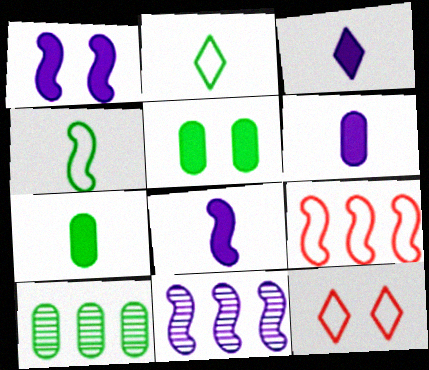[[3, 6, 8], 
[7, 11, 12], 
[8, 10, 12]]